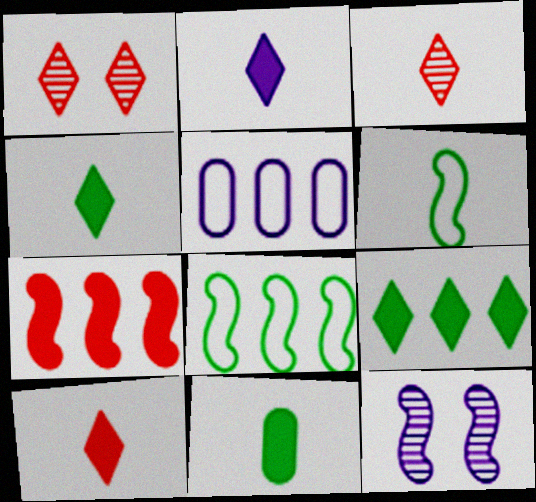[[2, 4, 10], 
[2, 5, 12], 
[6, 7, 12]]